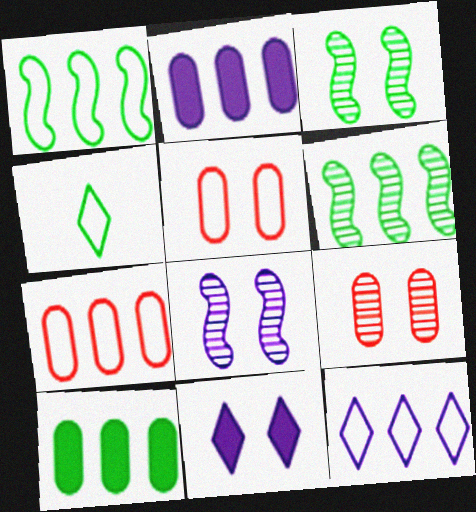[[1, 7, 12], 
[3, 4, 10], 
[3, 5, 11]]